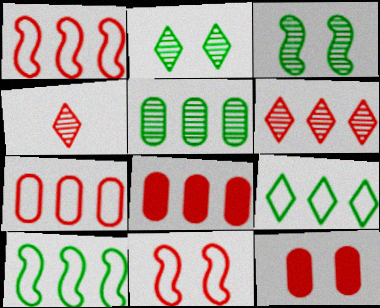[[1, 4, 12], 
[1, 6, 8], 
[4, 8, 11]]